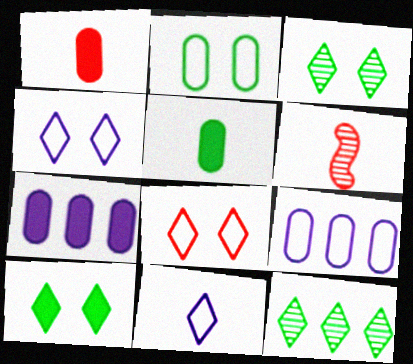[[5, 6, 11], 
[6, 9, 10]]